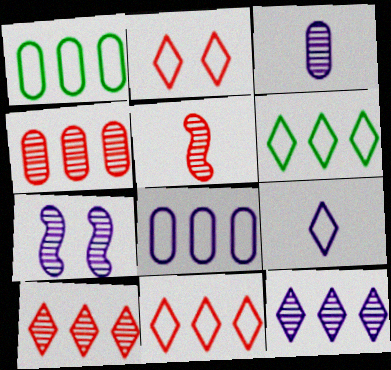[[2, 6, 9], 
[3, 7, 12]]